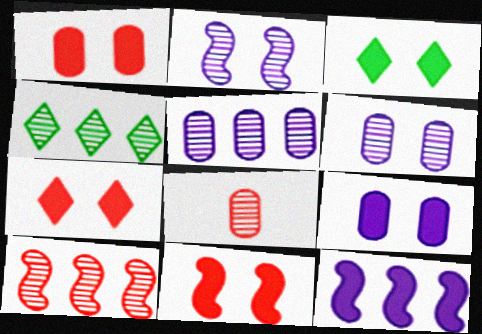[[1, 7, 11], 
[2, 4, 8], 
[3, 9, 11], 
[4, 5, 10]]